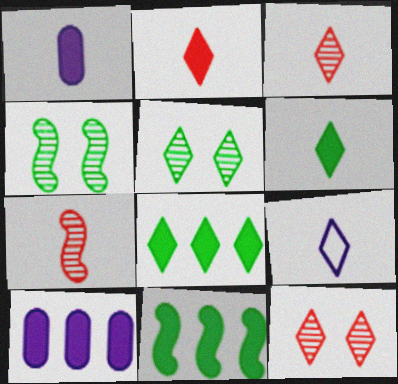[[3, 6, 9], 
[8, 9, 12]]